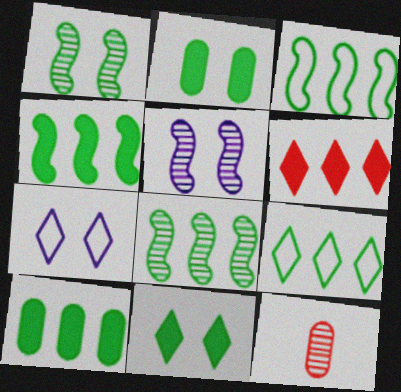[[3, 4, 8], 
[4, 7, 12], 
[8, 9, 10]]